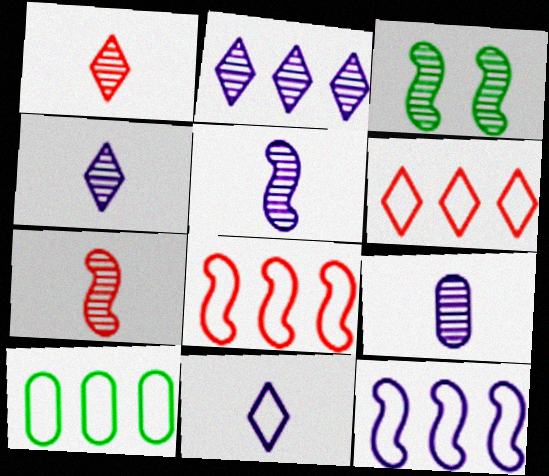[[4, 5, 9], 
[6, 10, 12]]